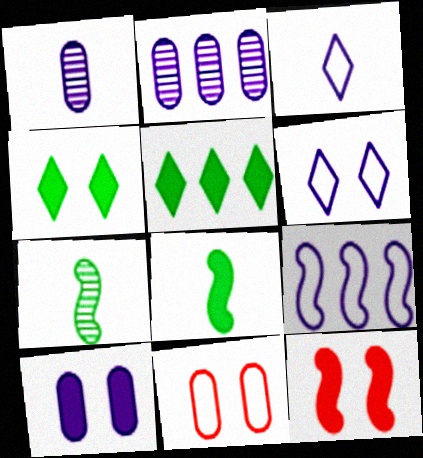[[4, 10, 12], 
[7, 9, 12]]